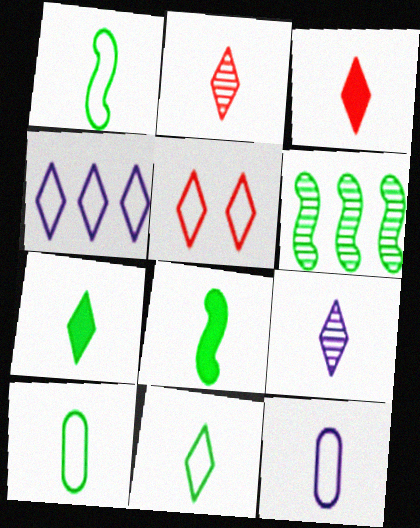[[1, 10, 11], 
[2, 8, 12], 
[3, 9, 11], 
[4, 5, 11]]